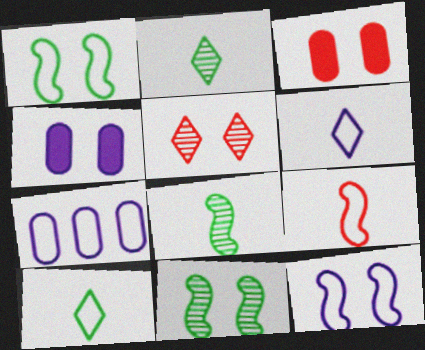[[1, 4, 5], 
[6, 7, 12]]